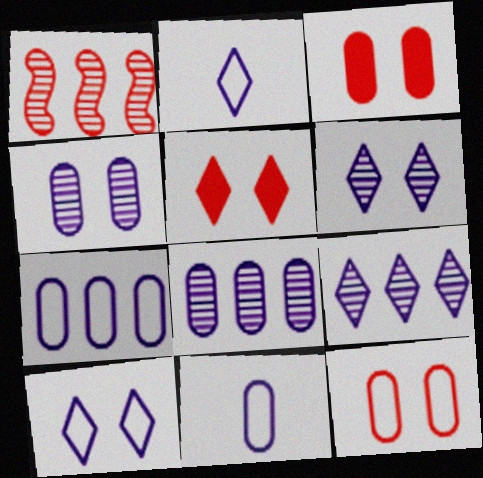[]